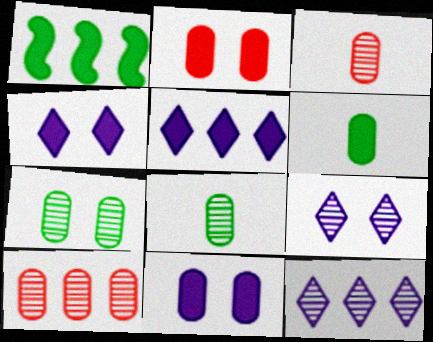[]